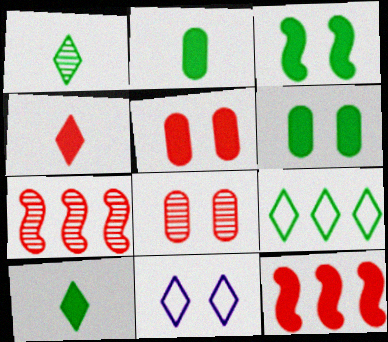[[2, 7, 11], 
[3, 8, 11], 
[4, 5, 12]]